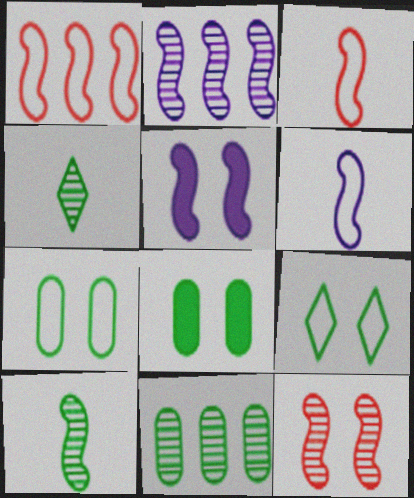[[1, 5, 10], 
[2, 5, 6], 
[2, 10, 12]]